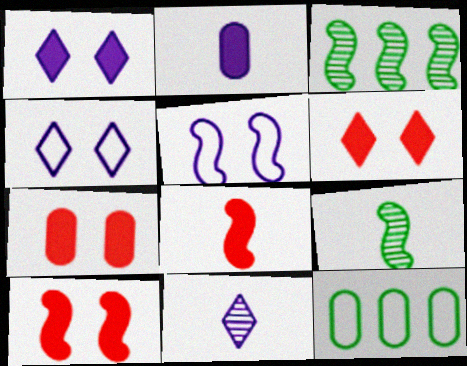[[3, 5, 8], 
[6, 7, 10], 
[10, 11, 12]]